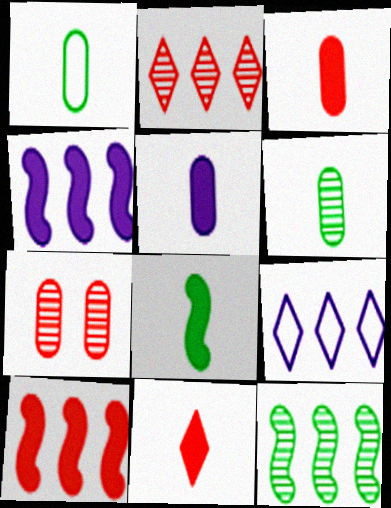[[5, 8, 11], 
[7, 8, 9]]